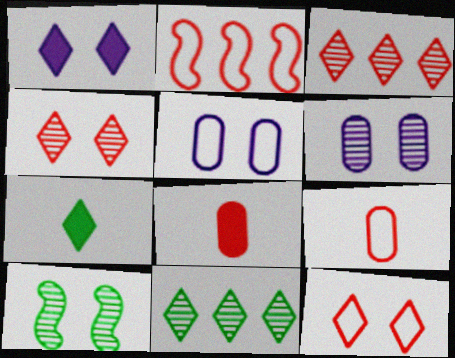[[2, 4, 8], 
[2, 6, 7], 
[2, 9, 12], 
[4, 6, 10]]